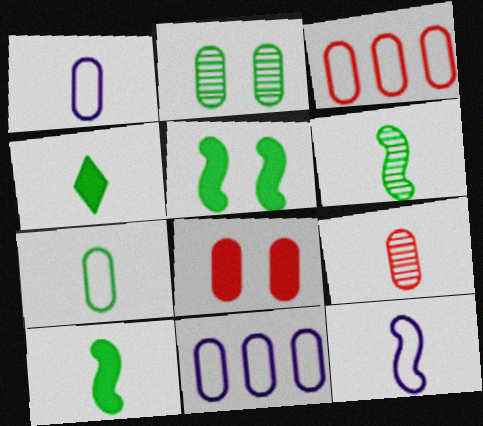[[3, 8, 9], 
[4, 6, 7], 
[4, 9, 12]]